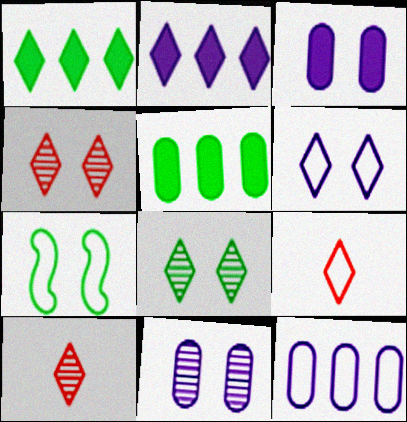[[1, 6, 10], 
[2, 8, 9], 
[3, 4, 7], 
[7, 9, 12]]